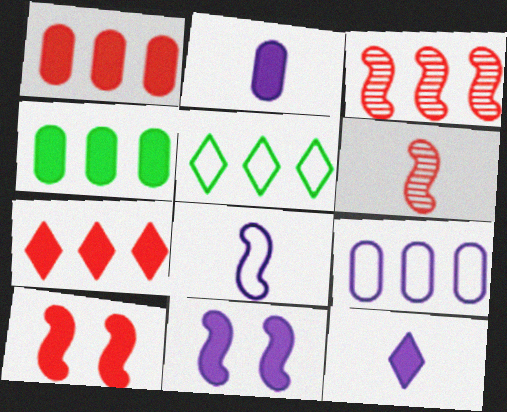[[4, 10, 12]]